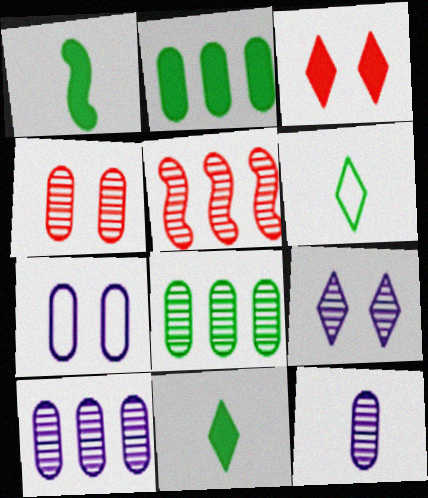[[4, 8, 12], 
[5, 7, 11]]